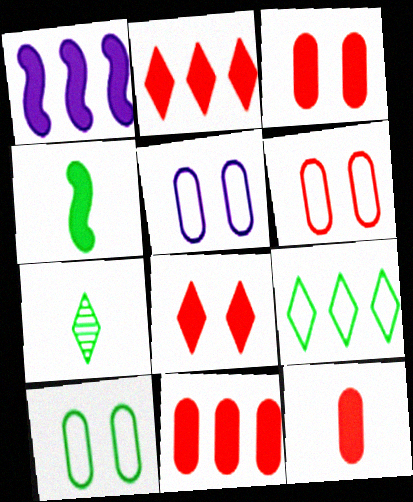[[1, 6, 7], 
[3, 11, 12], 
[5, 6, 10]]